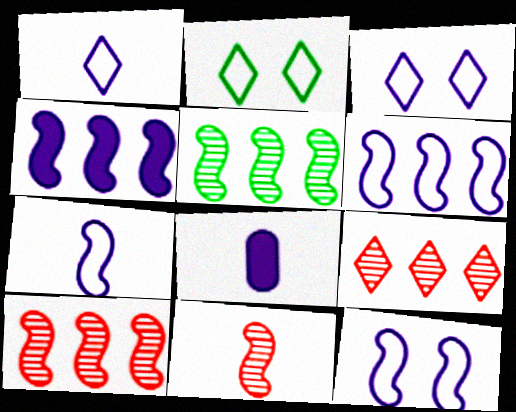[[2, 8, 10], 
[6, 7, 12]]